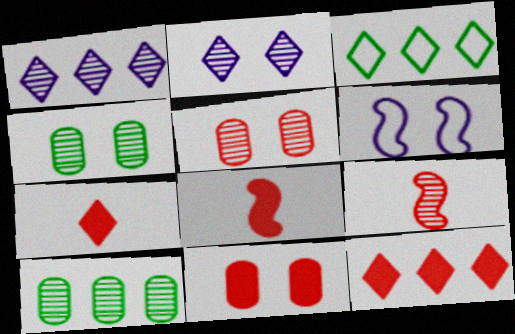[[1, 3, 12], 
[1, 4, 9], 
[2, 3, 7], 
[2, 9, 10], 
[6, 7, 10], 
[8, 11, 12]]